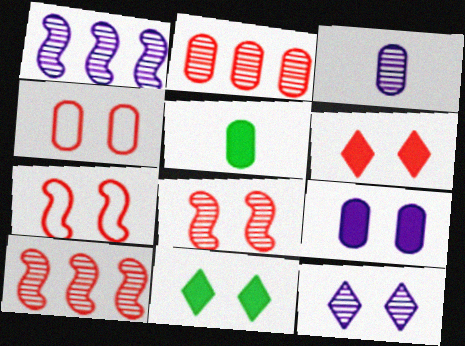[[1, 3, 12], 
[4, 6, 8]]